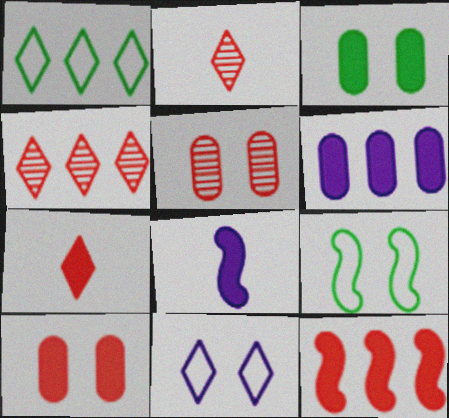[[1, 5, 8], 
[2, 6, 9], 
[7, 10, 12]]